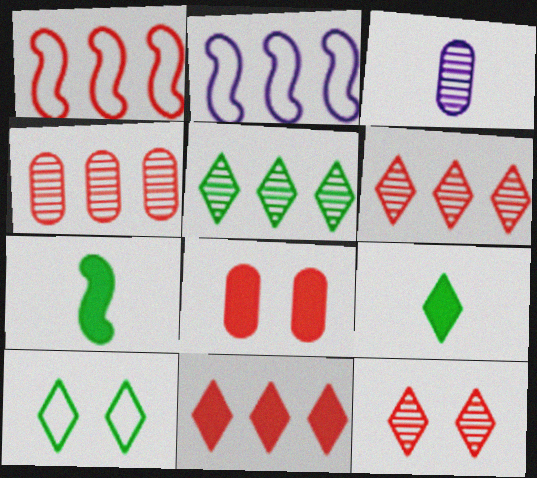[[1, 4, 11], 
[5, 9, 10]]